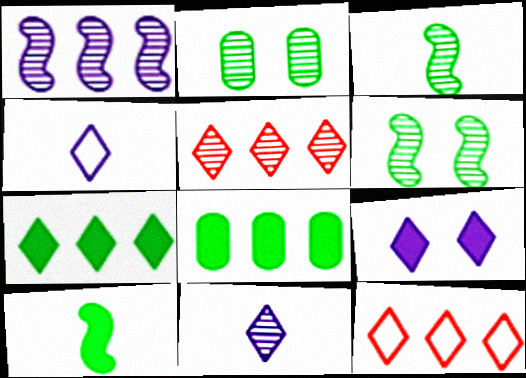[[1, 8, 12]]